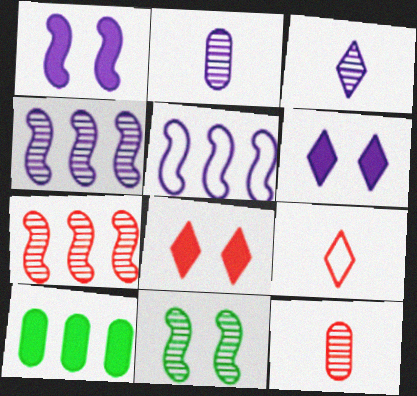[[2, 5, 6]]